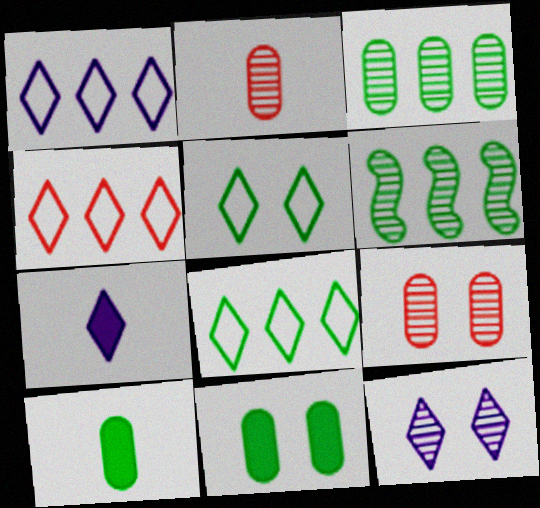[[1, 4, 8], 
[1, 7, 12], 
[2, 6, 12], 
[5, 6, 10]]